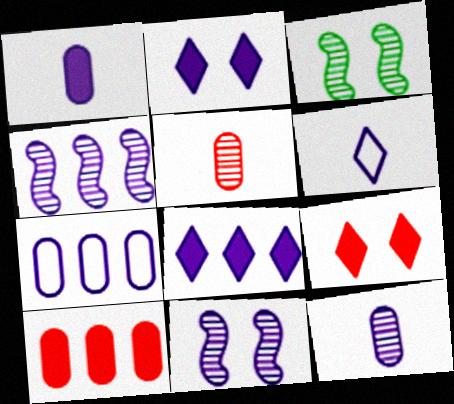[[3, 6, 10], 
[4, 7, 8]]